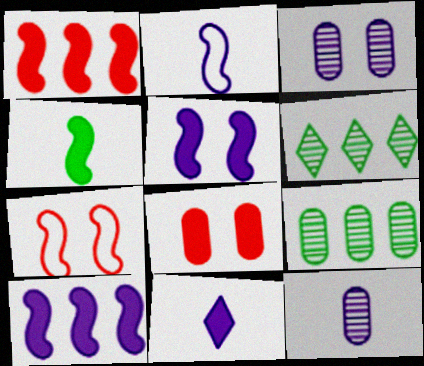[[1, 4, 5], 
[2, 6, 8], 
[2, 11, 12], 
[7, 9, 11]]